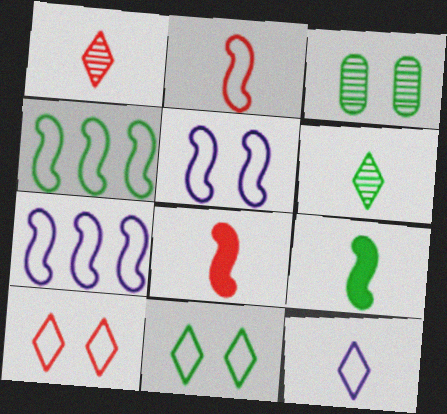[[2, 4, 5]]